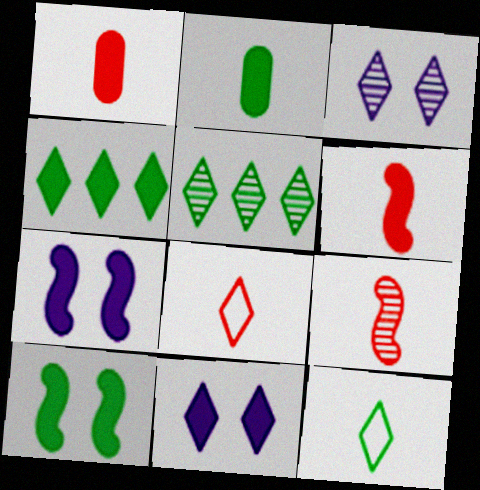[[1, 4, 7], 
[1, 8, 9], 
[2, 4, 10], 
[3, 4, 8], 
[5, 8, 11]]